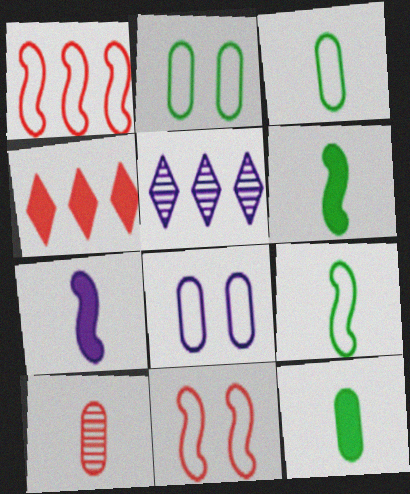[[4, 10, 11], 
[5, 7, 8], 
[5, 11, 12]]